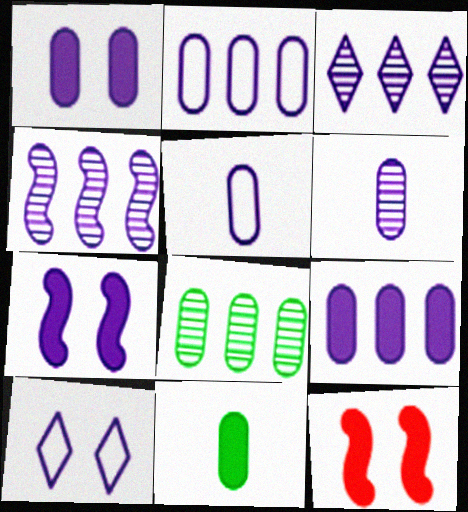[[1, 2, 6], 
[3, 5, 7]]